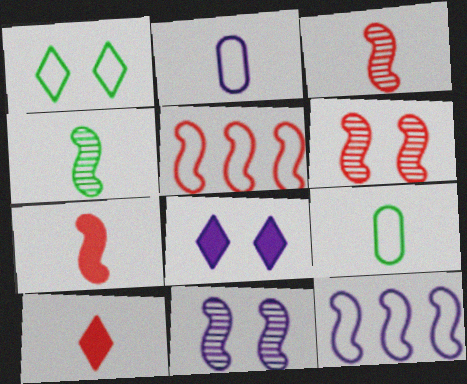[[1, 2, 5], 
[2, 4, 10], 
[5, 6, 7]]